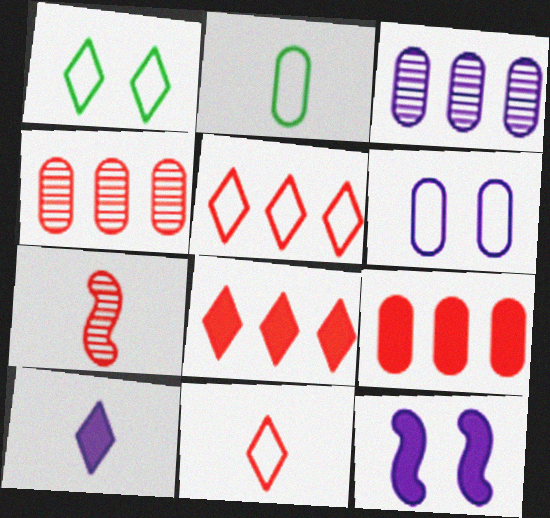[[2, 7, 10]]